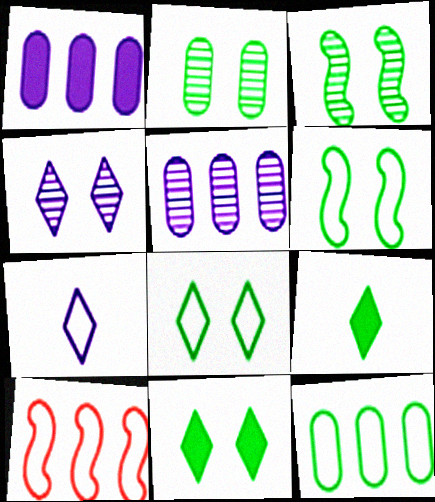[[2, 6, 11], 
[3, 9, 12]]